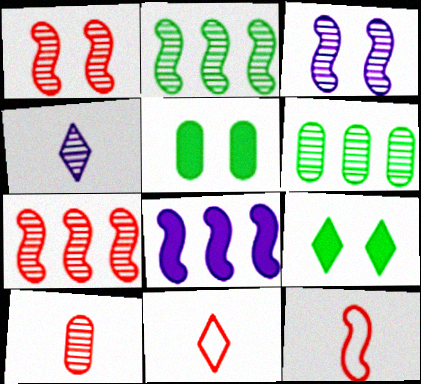[[1, 4, 6]]